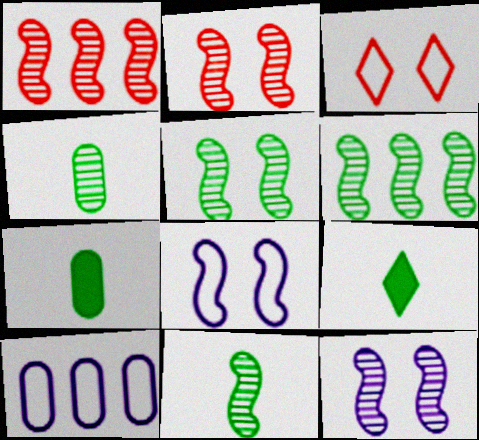[[1, 11, 12], 
[2, 5, 12], 
[2, 9, 10], 
[5, 6, 11]]